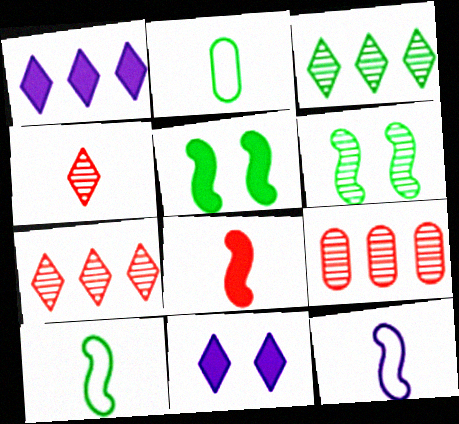[[2, 3, 5], 
[9, 10, 11]]